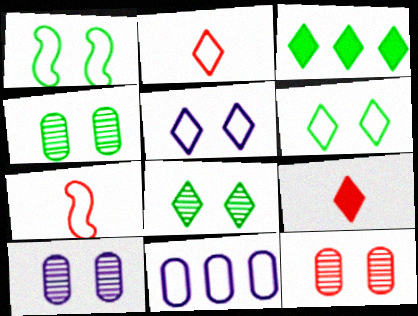[[1, 2, 11], 
[3, 7, 10], 
[4, 10, 12], 
[6, 7, 11]]